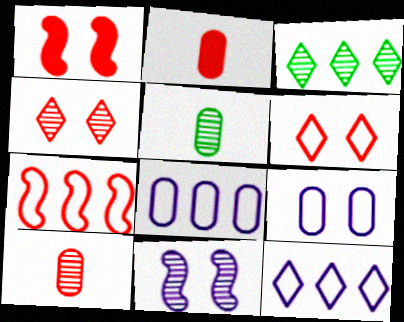[[1, 5, 12], 
[2, 4, 7], 
[3, 10, 11]]